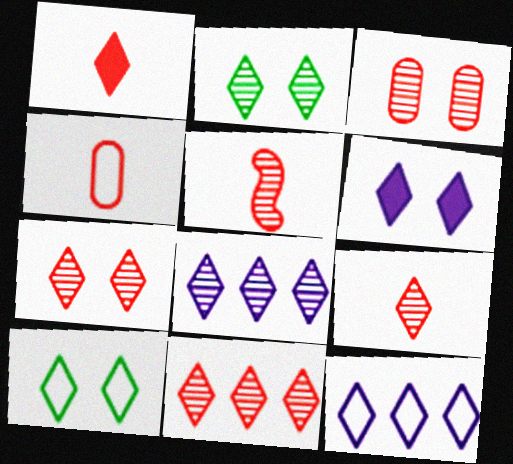[[1, 2, 12], 
[1, 4, 5], 
[1, 8, 10], 
[2, 8, 9], 
[3, 5, 11], 
[6, 7, 10], 
[7, 9, 11]]